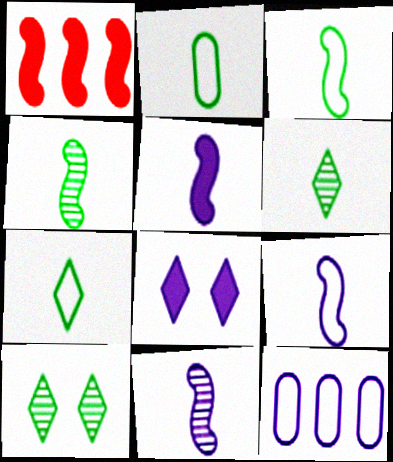[[2, 3, 7], 
[5, 9, 11], 
[8, 11, 12]]